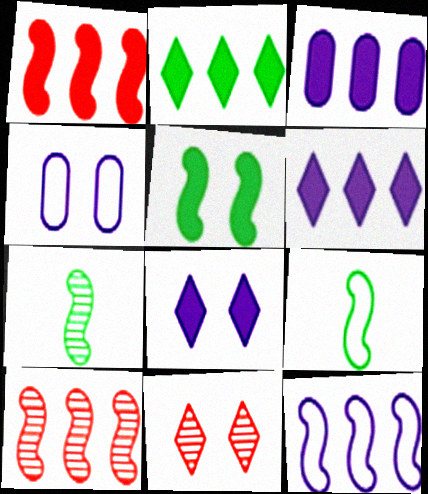[[1, 2, 3], 
[3, 9, 11], 
[4, 5, 11]]